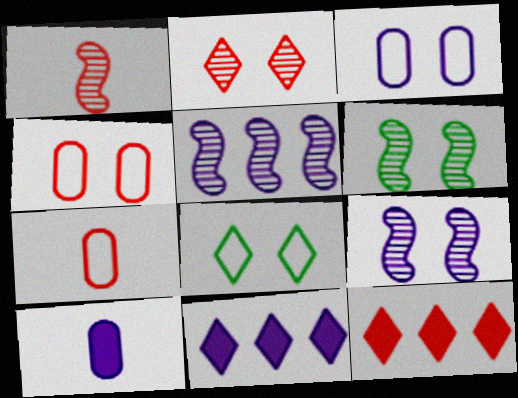[[1, 4, 12], 
[1, 5, 6], 
[6, 7, 11]]